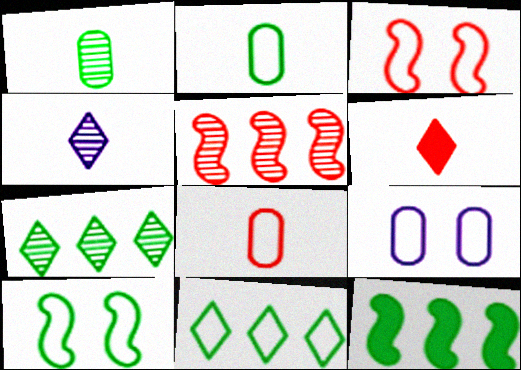[[2, 10, 11]]